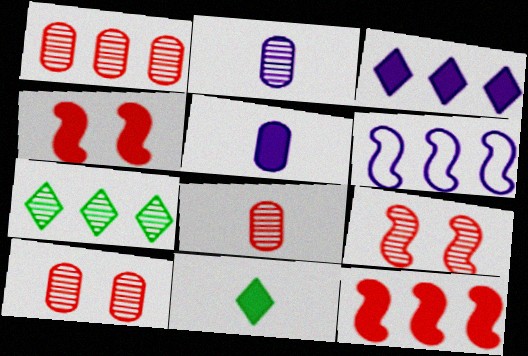[[1, 8, 10], 
[2, 7, 9], 
[6, 10, 11]]